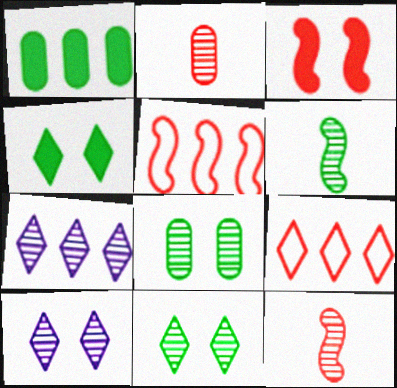[[1, 5, 7], 
[2, 3, 9], 
[3, 5, 12], 
[7, 8, 12]]